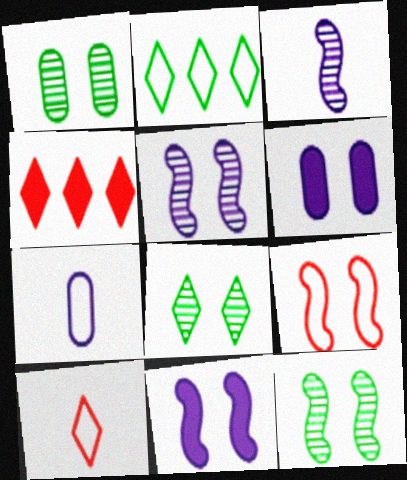[[1, 8, 12], 
[2, 7, 9], 
[4, 7, 12], 
[6, 8, 9], 
[9, 11, 12]]